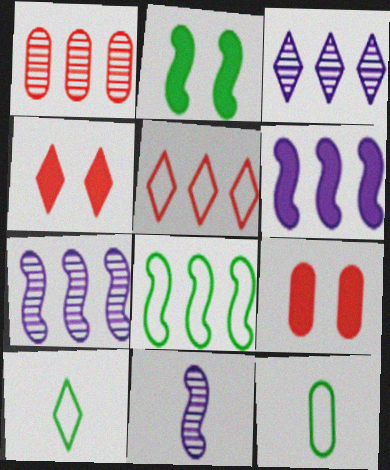[[3, 4, 10], 
[4, 7, 12], 
[7, 9, 10]]